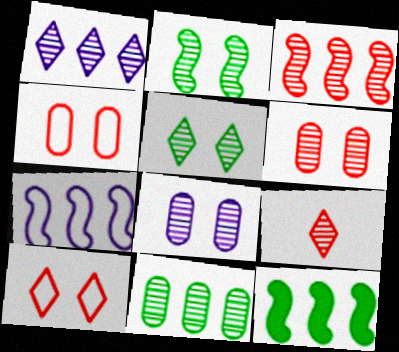[[1, 3, 11], 
[1, 5, 9], 
[3, 6, 9], 
[3, 7, 12]]